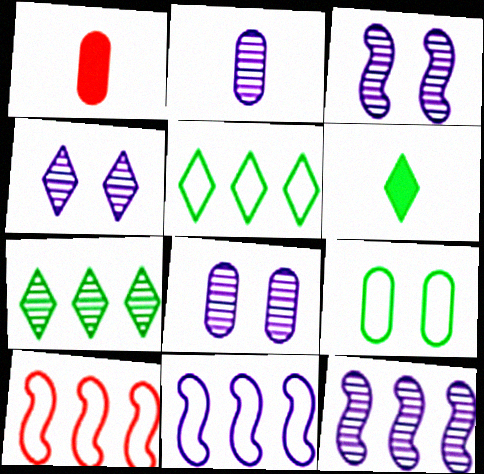[[1, 3, 5], 
[2, 4, 12], 
[3, 4, 8], 
[6, 8, 10]]